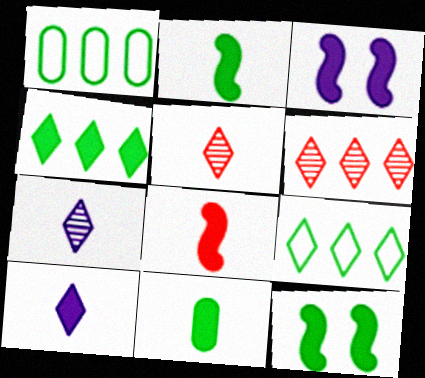[[1, 3, 5], 
[4, 11, 12], 
[8, 10, 11]]